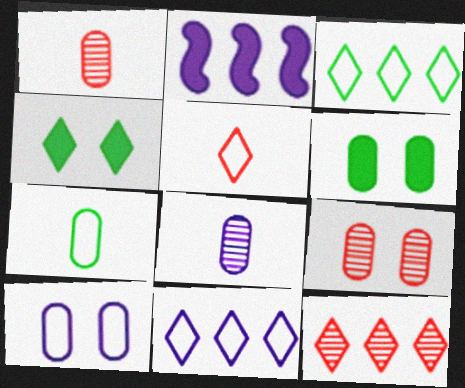[[6, 9, 10]]